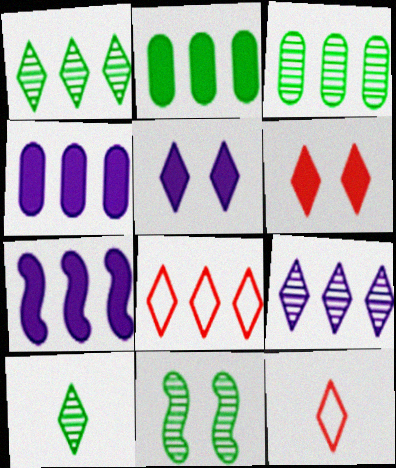[[1, 5, 12], 
[3, 7, 8], 
[3, 10, 11], 
[4, 11, 12], 
[5, 8, 10]]